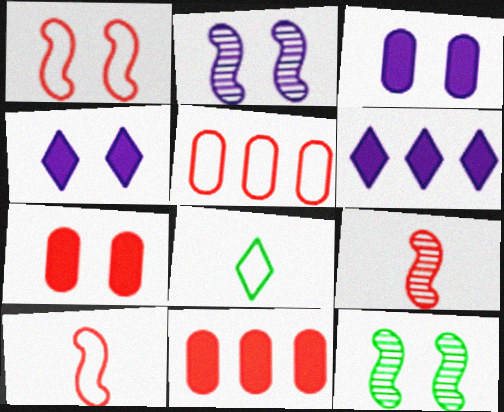[[2, 8, 11]]